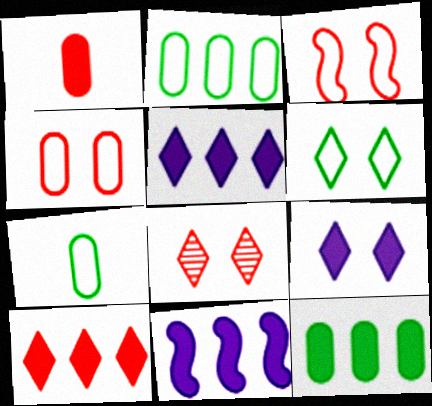[[6, 8, 9], 
[7, 8, 11], 
[10, 11, 12]]